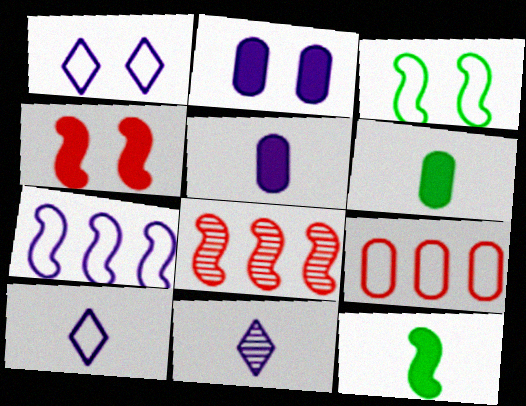[[1, 6, 8], 
[2, 7, 11], 
[3, 9, 10]]